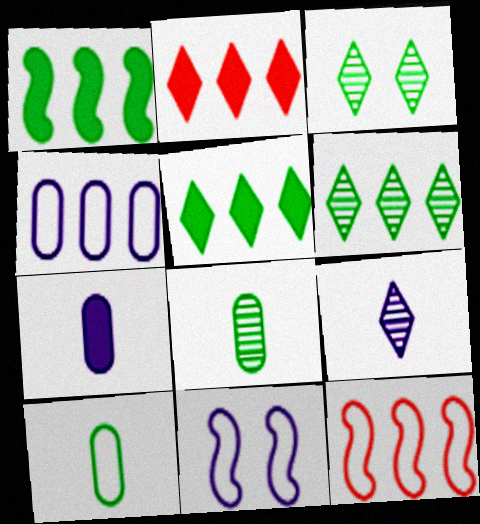[[1, 3, 10], 
[2, 8, 11], 
[3, 7, 12]]